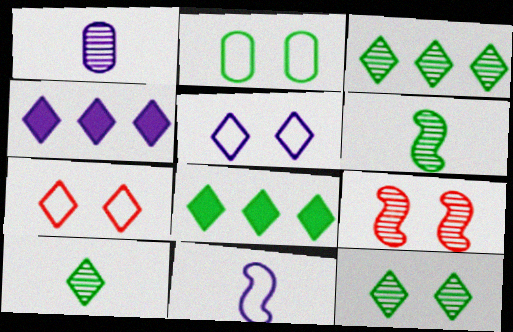[[1, 3, 9], 
[2, 6, 8], 
[3, 10, 12], 
[4, 7, 10]]